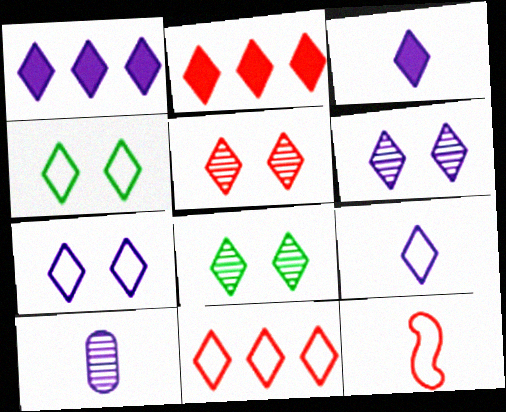[[1, 6, 9], 
[2, 8, 9], 
[3, 8, 11], 
[4, 9, 11], 
[5, 6, 8]]